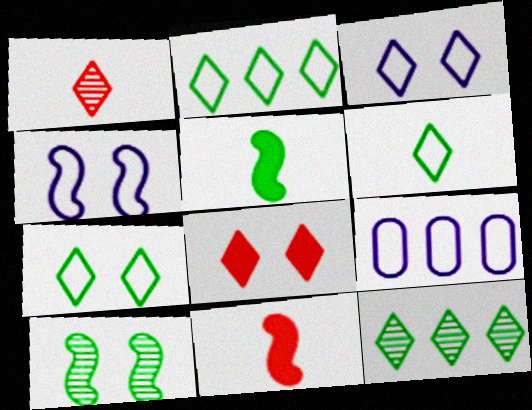[[2, 6, 7]]